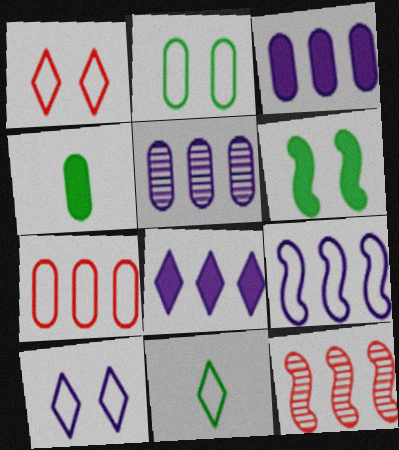[[4, 10, 12], 
[5, 8, 9]]